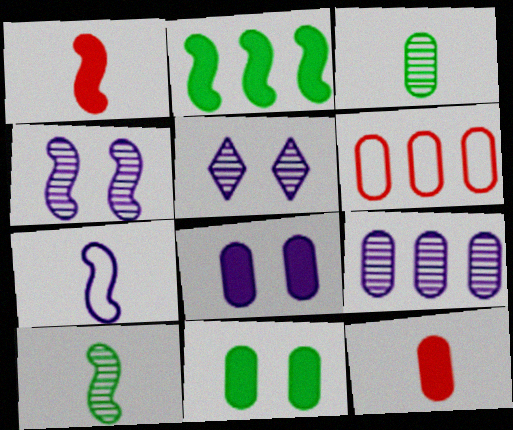[[1, 7, 10], 
[3, 6, 8]]